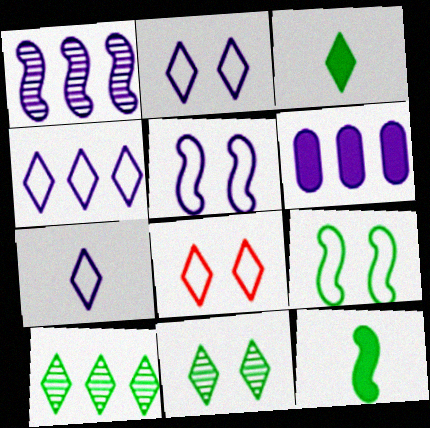[[1, 4, 6], 
[2, 4, 7]]